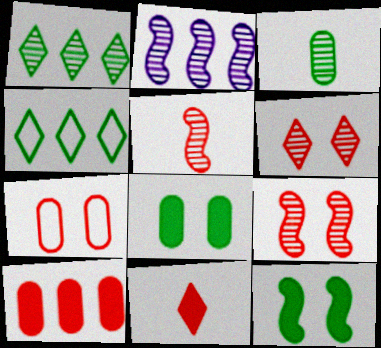[[2, 3, 6], 
[2, 4, 10], 
[3, 4, 12]]